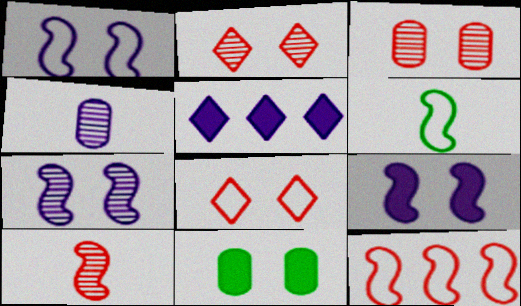[[1, 2, 11], 
[1, 4, 5], 
[1, 6, 12], 
[1, 7, 9], 
[3, 5, 6], 
[7, 8, 11]]